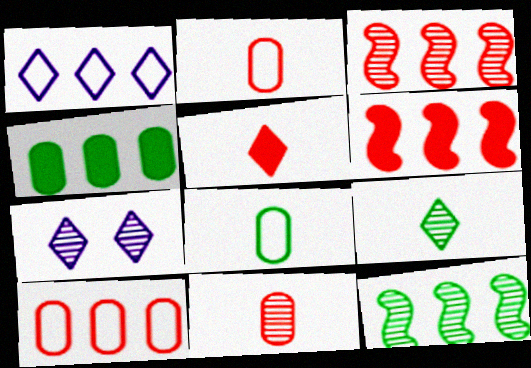[[1, 3, 4], 
[6, 7, 8], 
[7, 11, 12]]